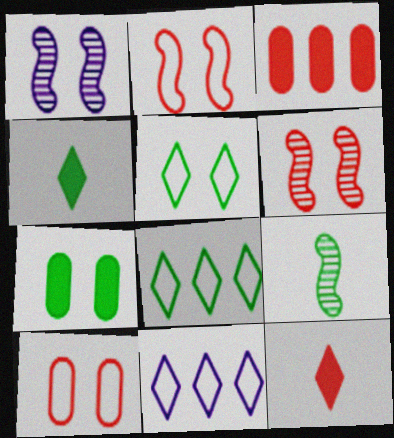[[7, 8, 9]]